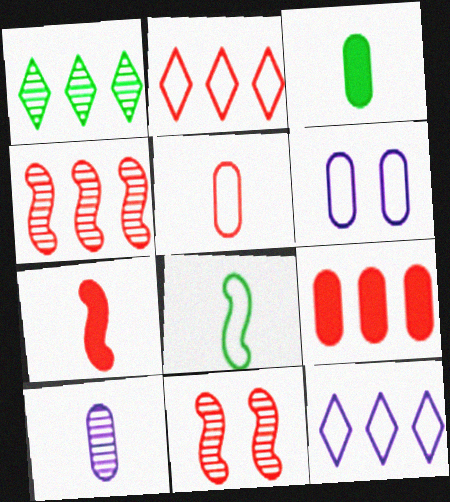[[1, 6, 7], 
[1, 10, 11], 
[2, 4, 9], 
[2, 6, 8], 
[3, 5, 10], 
[3, 11, 12]]